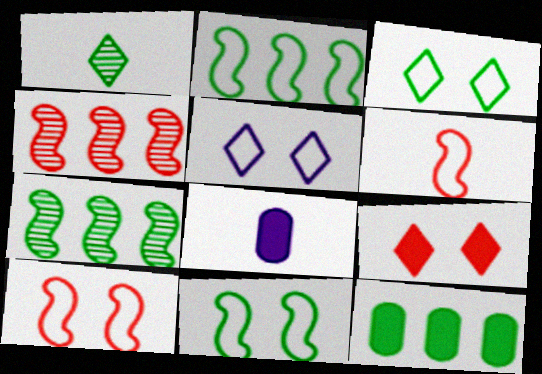[[1, 6, 8], 
[1, 11, 12], 
[3, 4, 8]]